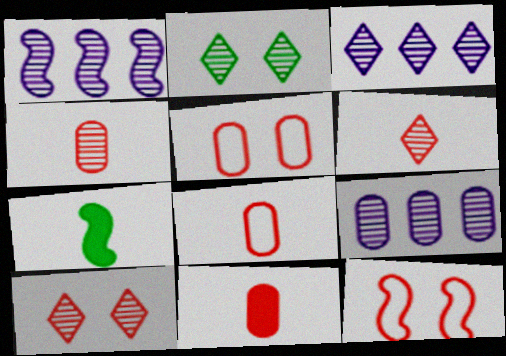[[1, 2, 4], 
[1, 3, 9], 
[1, 7, 12], 
[2, 3, 6], 
[3, 5, 7], 
[4, 8, 11]]